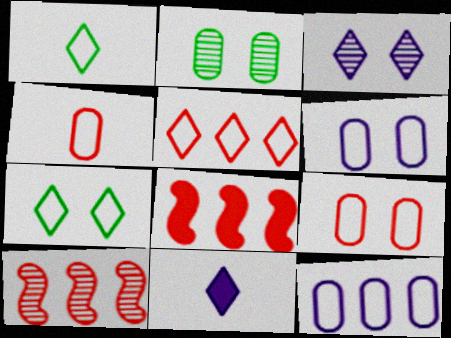[]